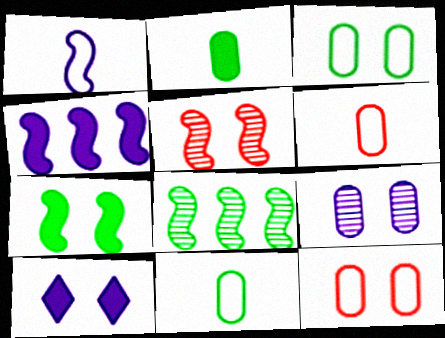[[3, 5, 10], 
[6, 8, 10]]